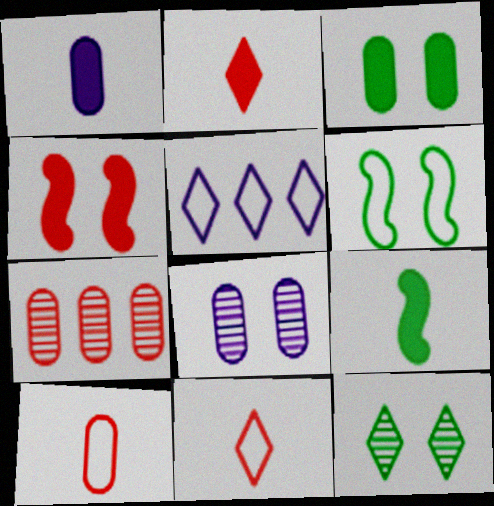[[1, 2, 9], 
[2, 5, 12], 
[3, 6, 12], 
[4, 7, 11], 
[5, 6, 10]]